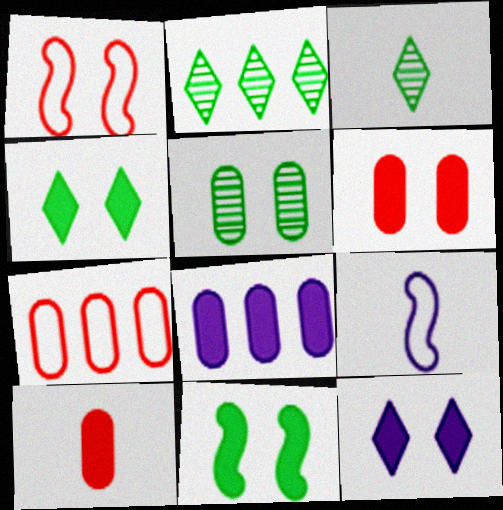[[1, 3, 8], 
[1, 5, 12], 
[2, 6, 9], 
[3, 9, 10], 
[6, 11, 12]]